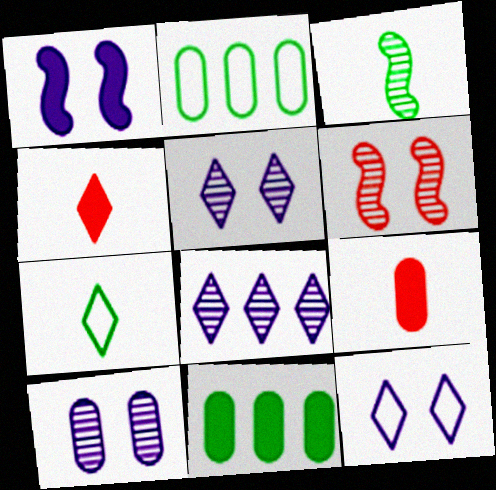[[1, 4, 11], 
[1, 10, 12], 
[2, 9, 10]]